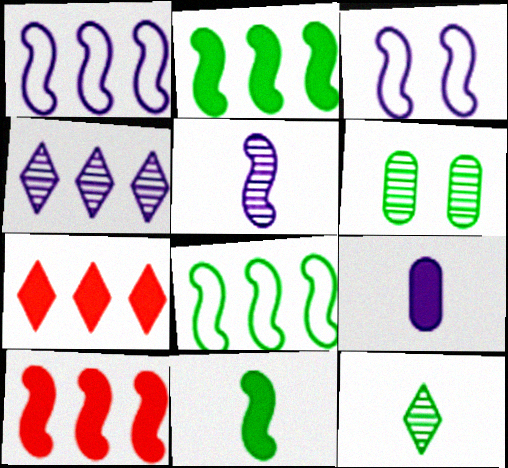[[3, 4, 9]]